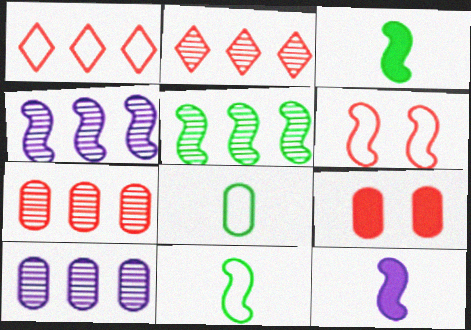[[2, 5, 10], 
[3, 4, 6], 
[5, 6, 12], 
[8, 9, 10]]